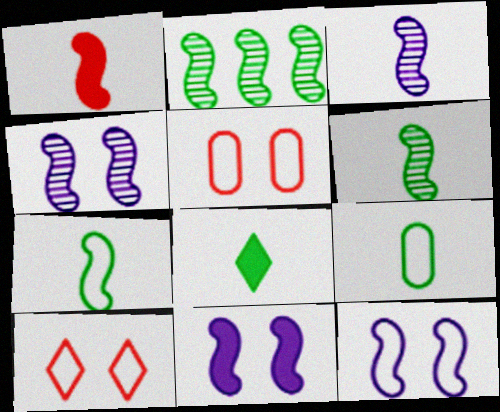[[1, 2, 12], 
[1, 3, 7], 
[4, 11, 12], 
[6, 8, 9]]